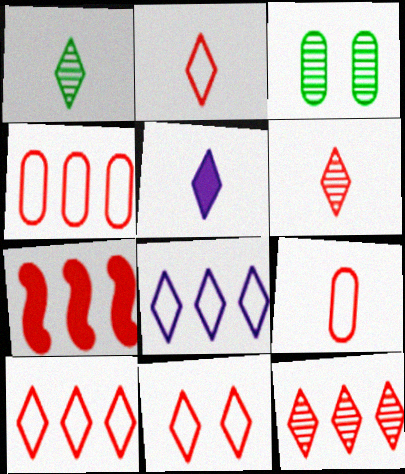[[1, 2, 5], 
[2, 10, 11], 
[4, 7, 12]]